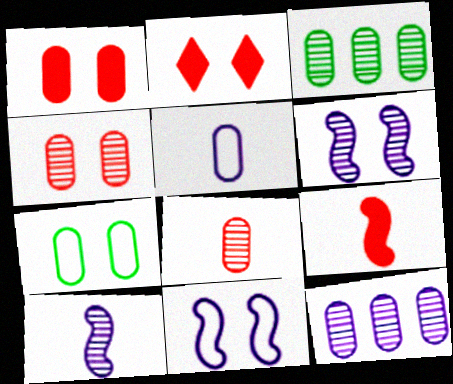[[1, 3, 5], 
[2, 6, 7]]